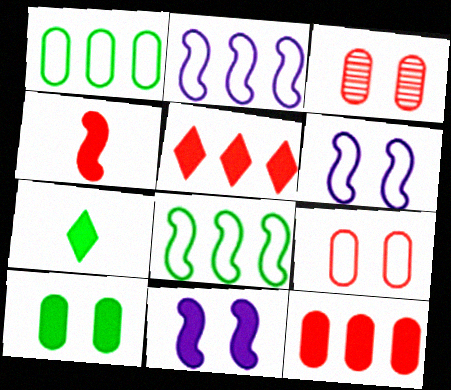[[2, 3, 7], 
[7, 11, 12]]